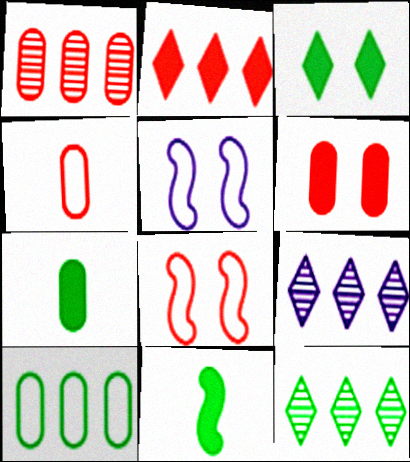[[1, 4, 6], 
[7, 8, 9]]